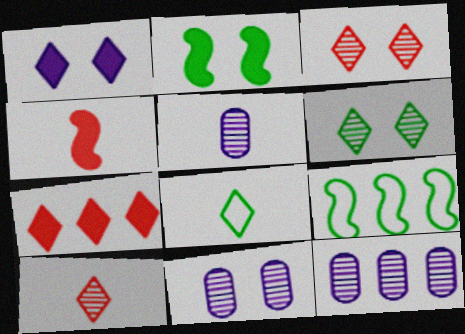[[4, 5, 8], 
[5, 11, 12], 
[7, 9, 12]]